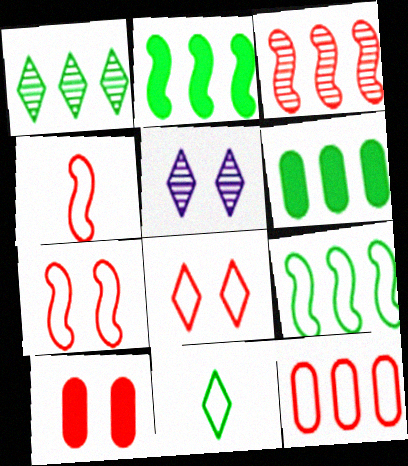[[1, 6, 9], 
[4, 5, 6], 
[4, 8, 12]]